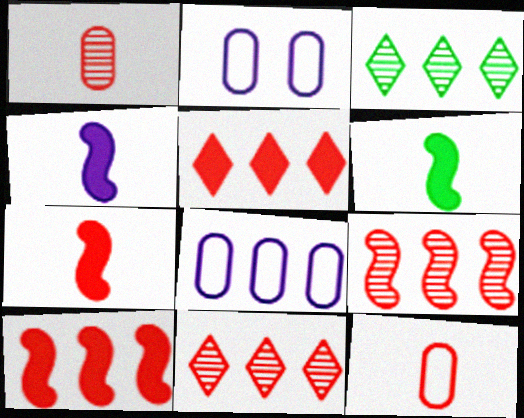[[2, 3, 7], 
[2, 6, 11], 
[3, 8, 10], 
[4, 6, 7]]